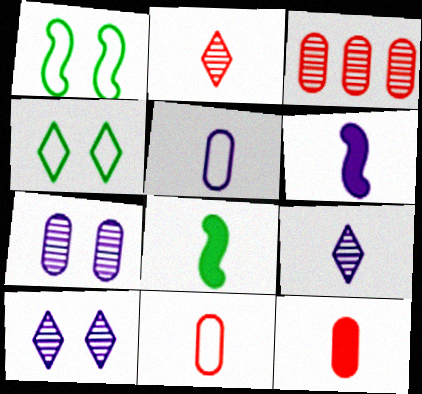[[2, 5, 8], 
[3, 4, 6], 
[5, 6, 9], 
[8, 9, 11]]